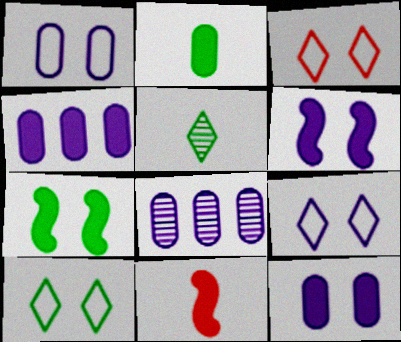[[3, 9, 10], 
[8, 10, 11]]